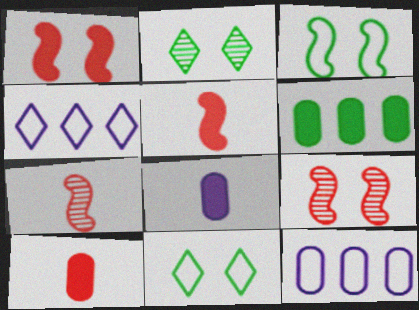[[2, 5, 12]]